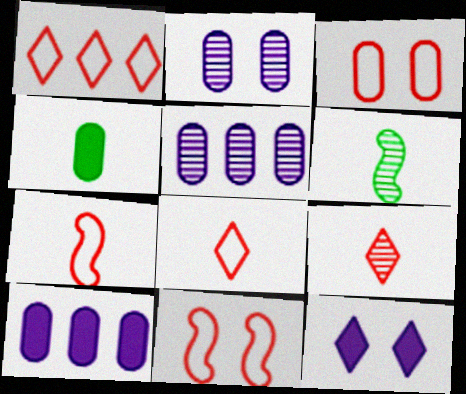[[1, 3, 7], 
[3, 4, 5]]